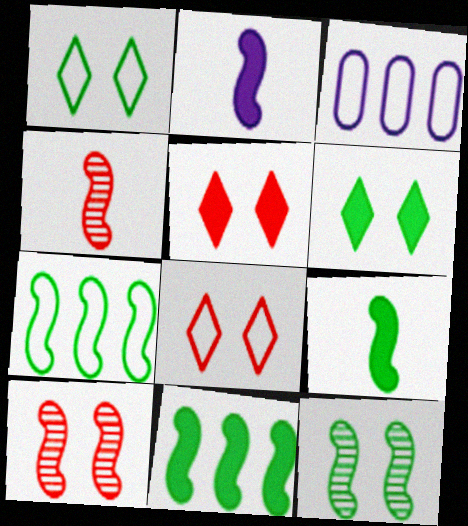[[2, 7, 10], 
[3, 4, 6], 
[7, 9, 12]]